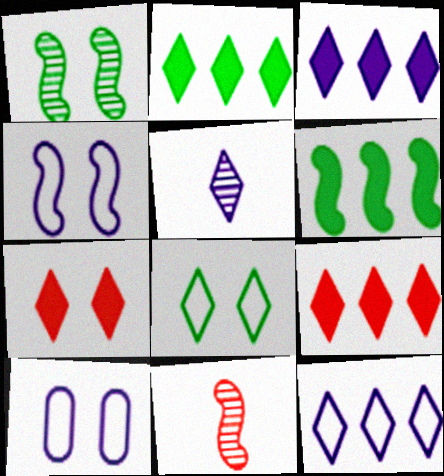[[1, 7, 10], 
[2, 3, 9], 
[2, 10, 11], 
[4, 6, 11], 
[5, 8, 9]]